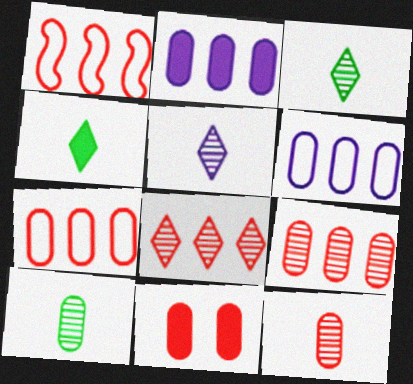[[6, 10, 11], 
[7, 11, 12]]